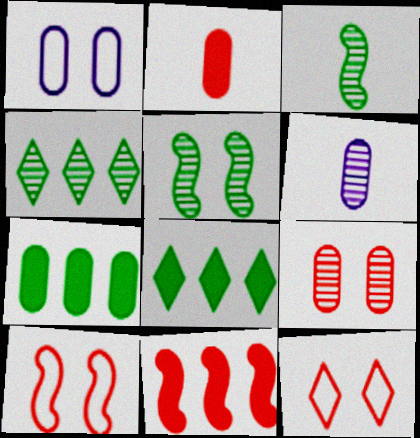[[6, 8, 10]]